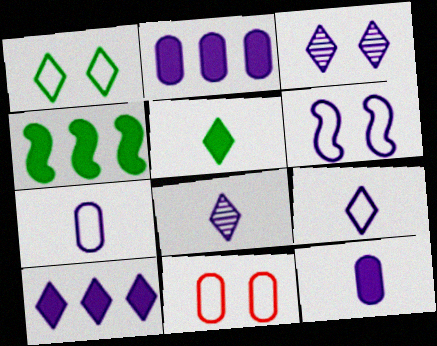[[1, 6, 11], 
[2, 6, 8], 
[3, 9, 10], 
[4, 8, 11]]